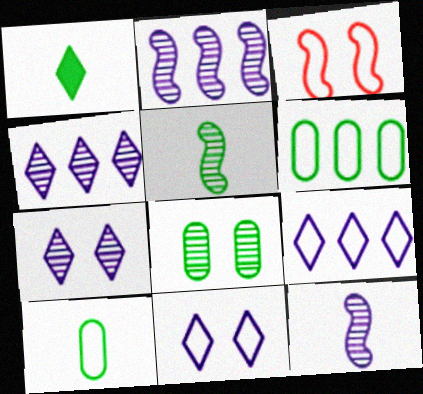[[1, 5, 10], 
[3, 9, 10]]